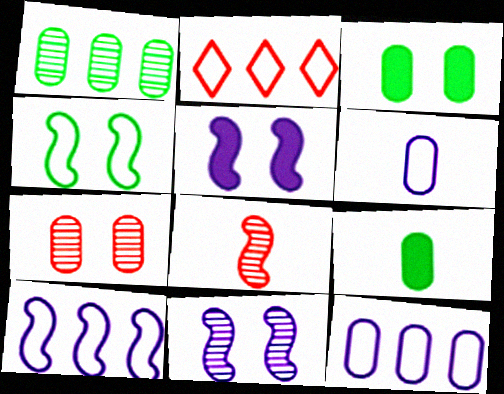[[2, 4, 6], 
[2, 9, 11], 
[7, 9, 12]]